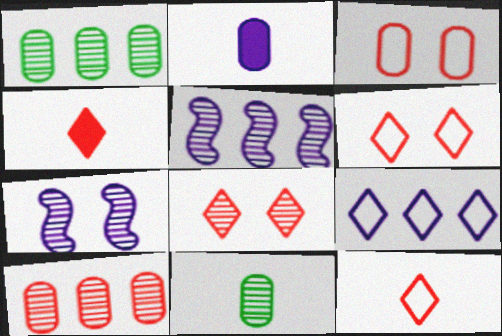[[1, 2, 3], 
[2, 7, 9], 
[5, 8, 11]]